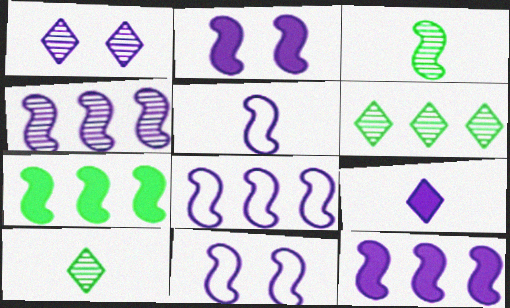[[2, 4, 5], 
[4, 8, 12], 
[5, 8, 11]]